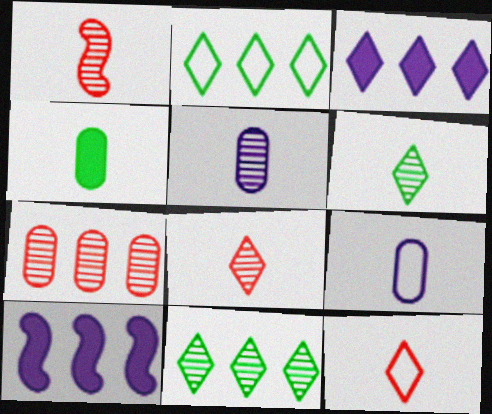[[1, 5, 6], 
[2, 7, 10]]